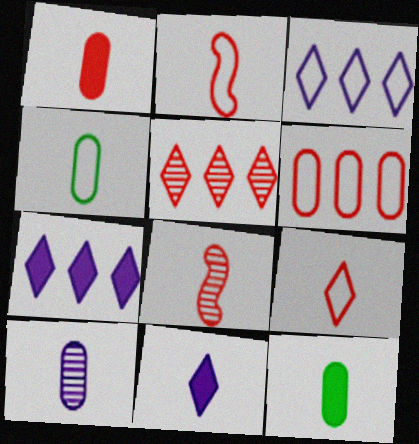[[1, 4, 10], 
[1, 8, 9], 
[4, 8, 11]]